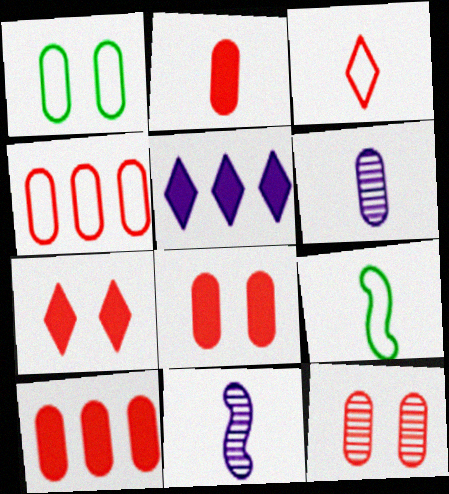[[1, 6, 10], 
[2, 4, 12], 
[2, 8, 10], 
[5, 9, 12]]